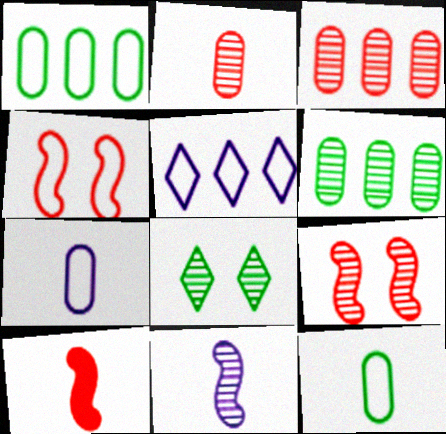[[3, 8, 11], 
[4, 5, 12]]